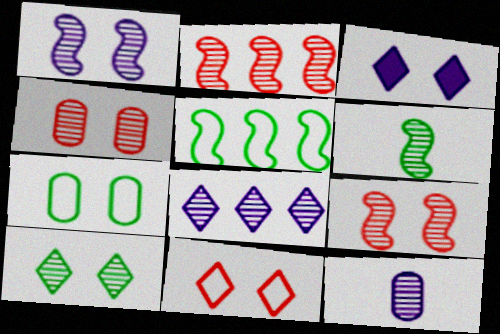[[1, 2, 6], 
[1, 4, 10], 
[1, 8, 12], 
[2, 10, 12], 
[3, 7, 9], 
[3, 10, 11], 
[4, 6, 8]]